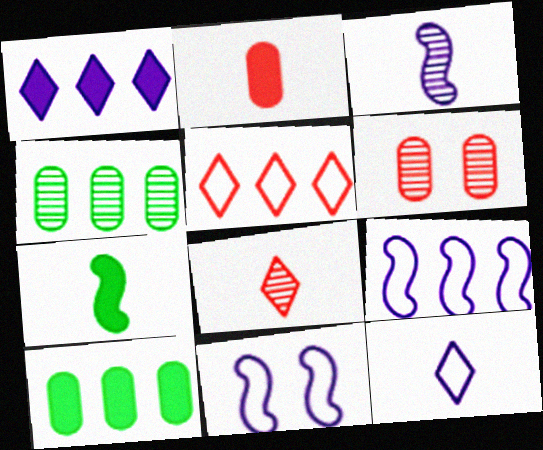[[8, 10, 11]]